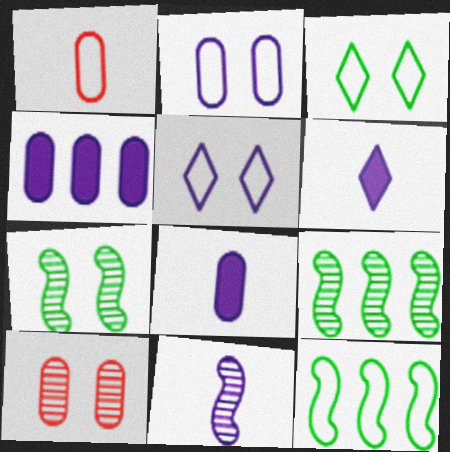[[1, 5, 12], 
[4, 5, 11], 
[6, 10, 12]]